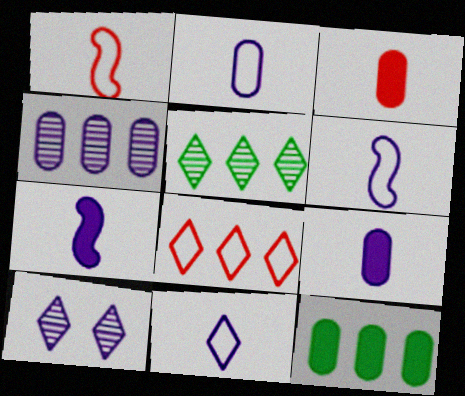[[1, 10, 12], 
[2, 6, 11]]